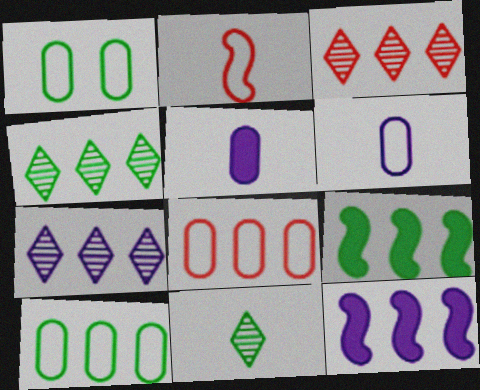[[1, 6, 8], 
[1, 9, 11], 
[2, 5, 11], 
[3, 4, 7], 
[3, 10, 12], 
[4, 8, 12], 
[4, 9, 10], 
[7, 8, 9]]